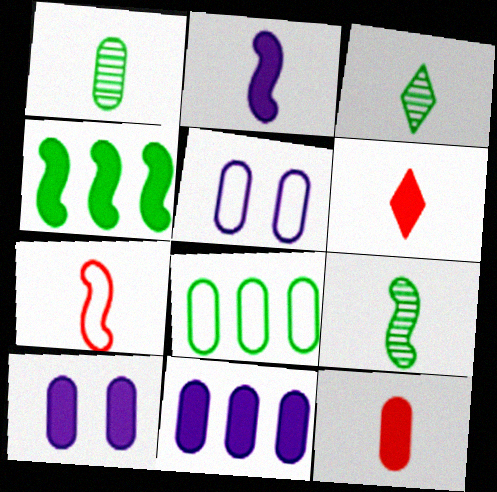[[1, 3, 9], 
[2, 7, 9], 
[4, 6, 10]]